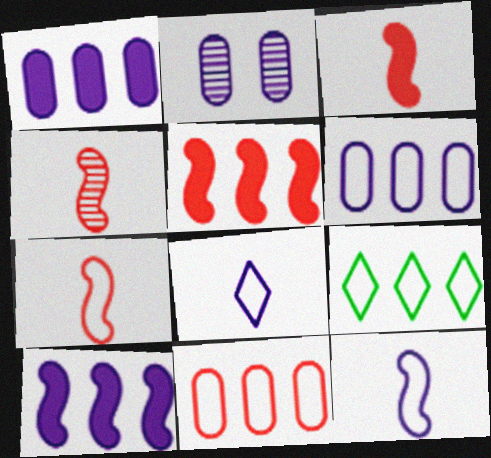[[2, 3, 9], 
[2, 8, 10], 
[3, 4, 7]]